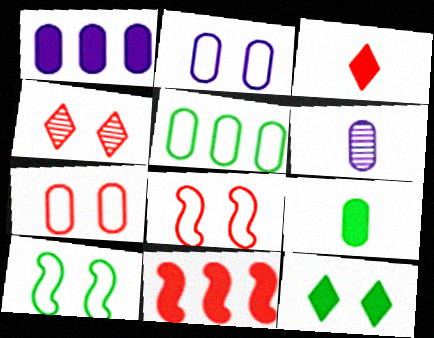[[1, 2, 6]]